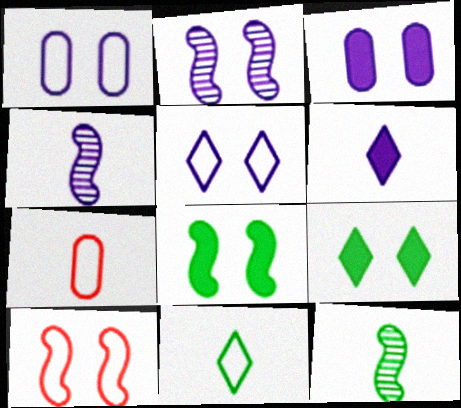[[2, 3, 5], 
[2, 8, 10], 
[6, 7, 12]]